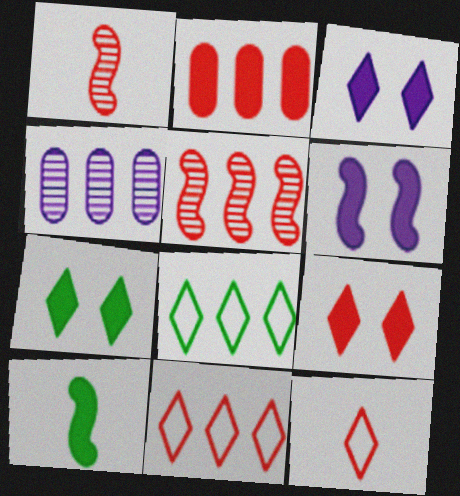[[2, 3, 10], 
[2, 5, 11], 
[3, 7, 9]]